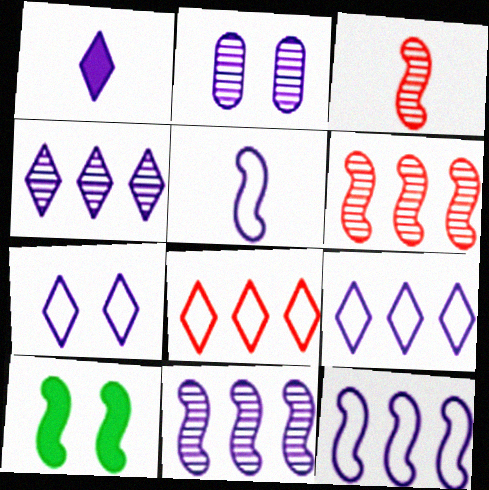[[1, 2, 12], 
[1, 4, 7], 
[3, 10, 12], 
[5, 6, 10]]